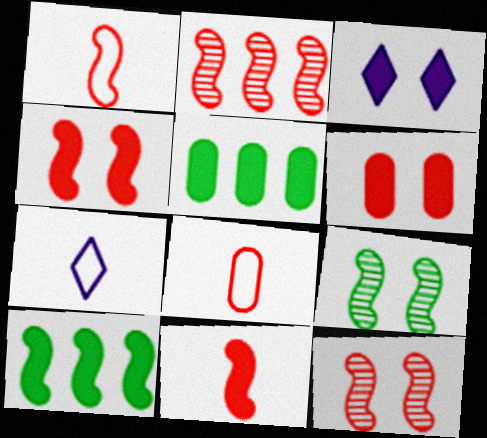[[1, 2, 4], 
[3, 5, 11], 
[5, 7, 12]]